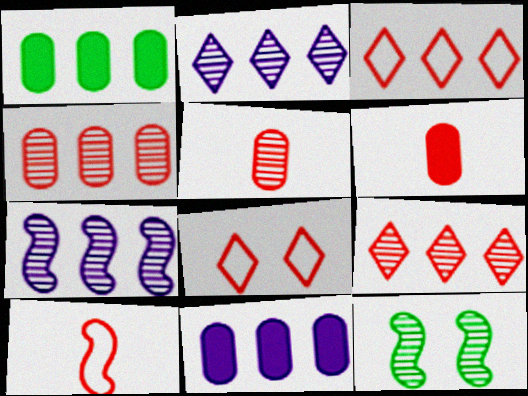[[1, 3, 7], 
[2, 5, 12]]